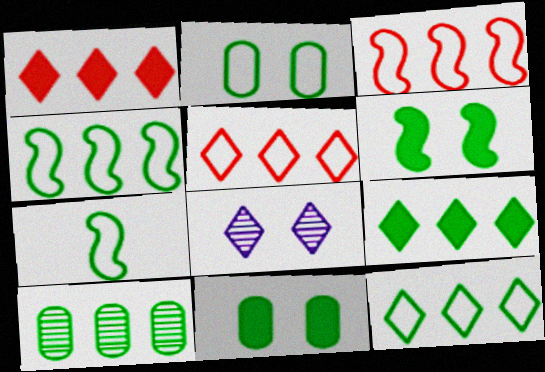[[2, 7, 12], 
[4, 9, 10]]